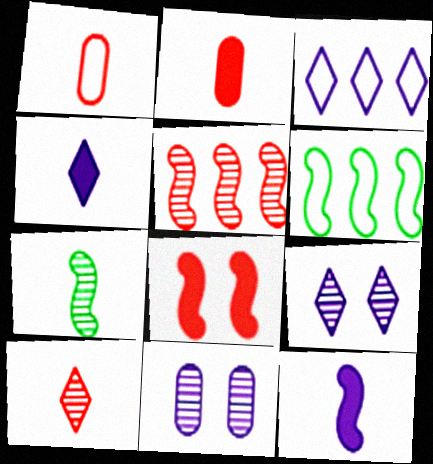[[1, 4, 7], 
[2, 6, 9], 
[3, 4, 9], 
[3, 11, 12]]